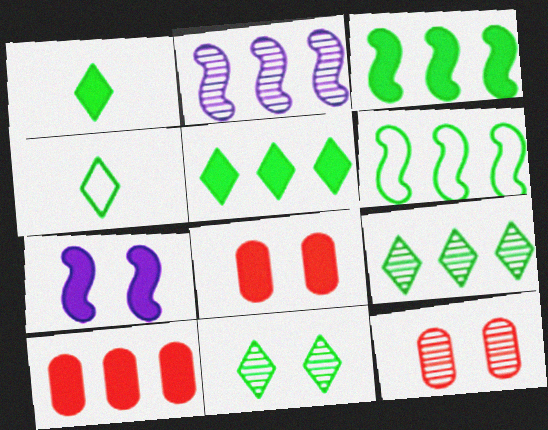[[1, 7, 10], 
[2, 4, 8], 
[4, 5, 11]]